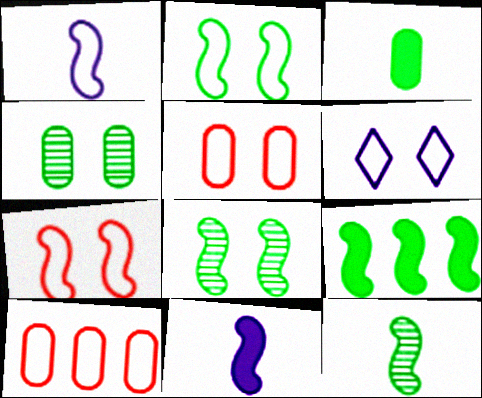[[2, 5, 6], 
[2, 9, 12]]